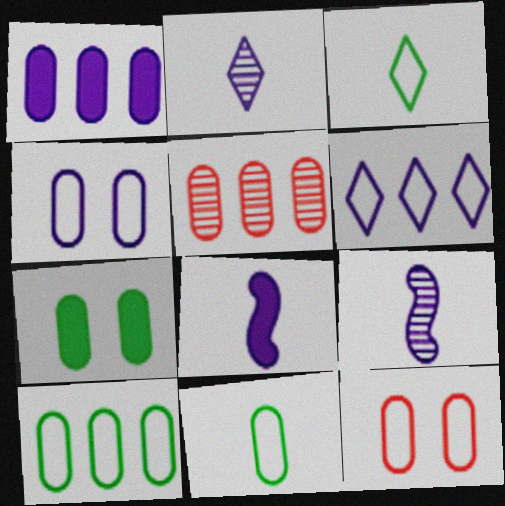[[1, 5, 10]]